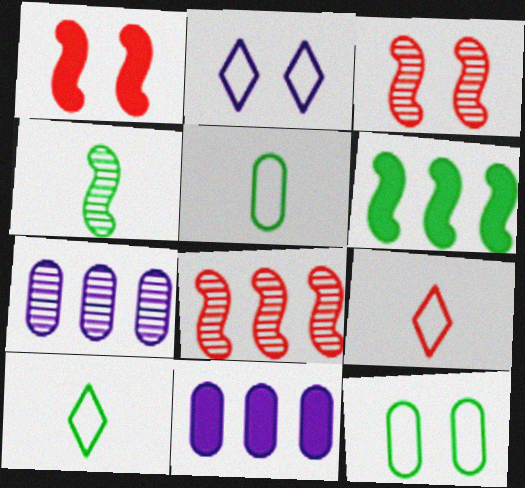[[1, 7, 10], 
[3, 10, 11]]